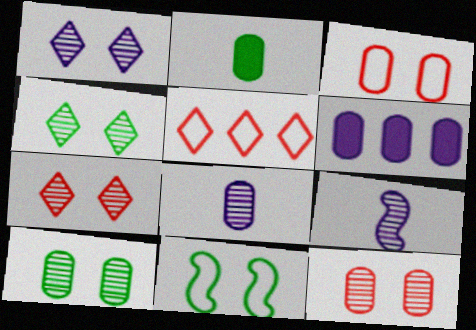[[1, 4, 7]]